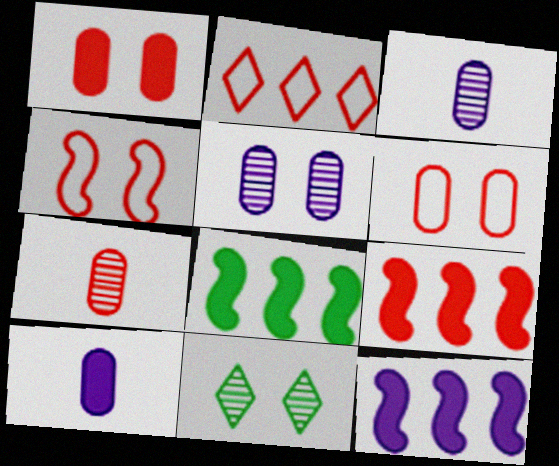[[8, 9, 12]]